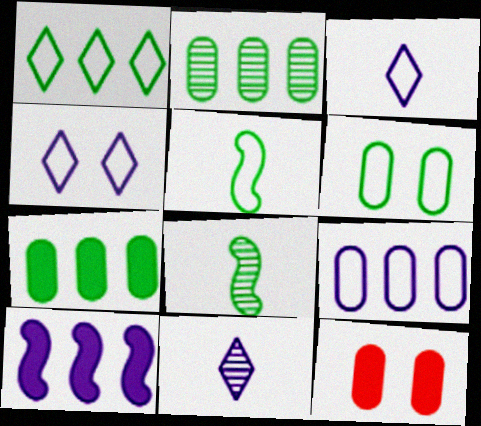[[1, 5, 6]]